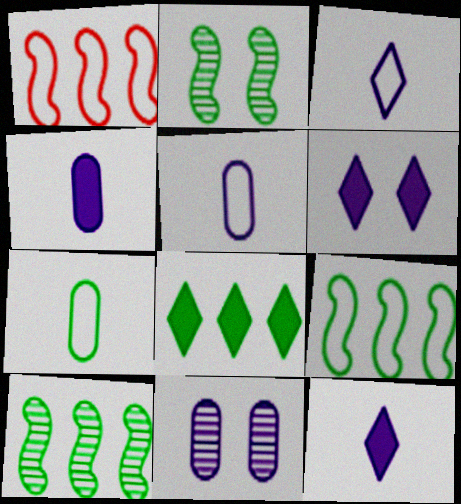[[2, 7, 8]]